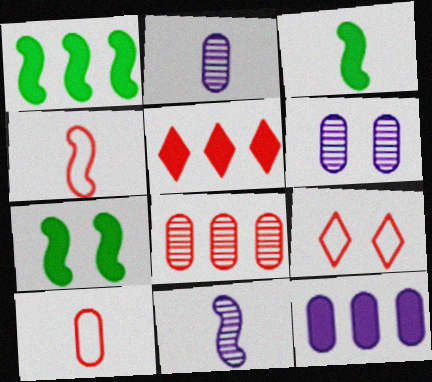[[1, 2, 9], 
[1, 3, 7], 
[1, 5, 12], 
[3, 4, 11], 
[6, 7, 9]]